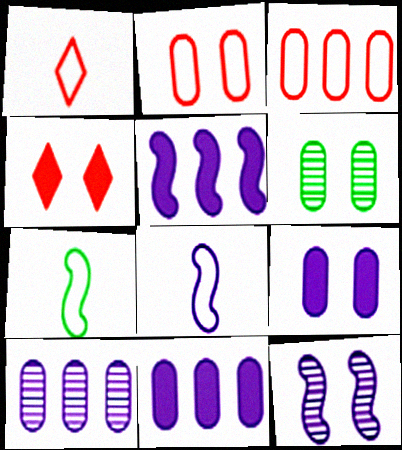[[1, 5, 6], 
[2, 6, 9], 
[4, 7, 10], 
[5, 8, 12]]